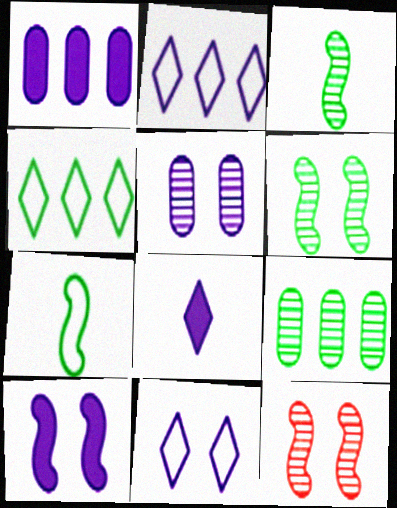[[1, 8, 10], 
[5, 10, 11]]